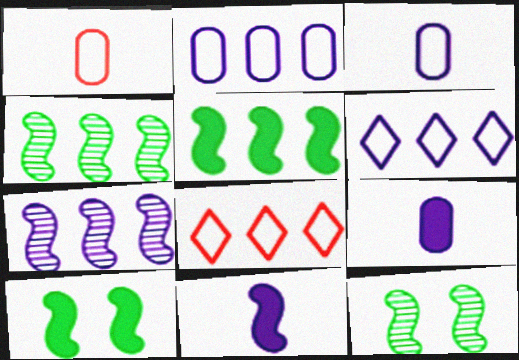[[8, 9, 12]]